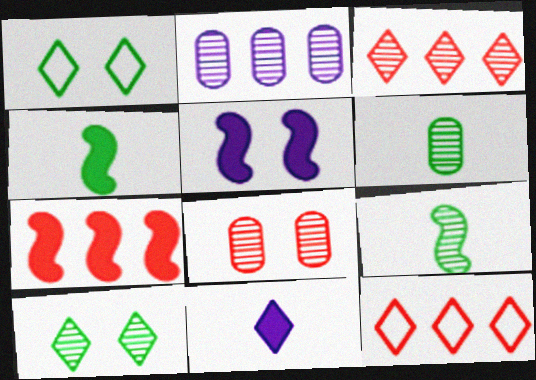[[1, 3, 11], 
[1, 5, 8], 
[2, 6, 8], 
[4, 5, 7], 
[5, 6, 12], 
[10, 11, 12]]